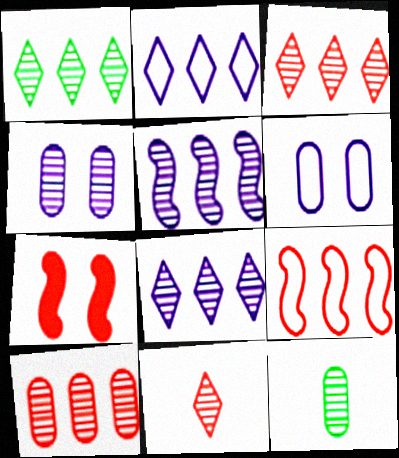[[1, 3, 8], 
[1, 5, 10], 
[2, 7, 12], 
[4, 10, 12]]